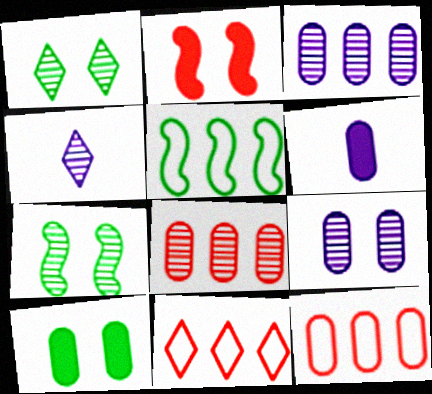[[4, 7, 8], 
[6, 7, 11]]